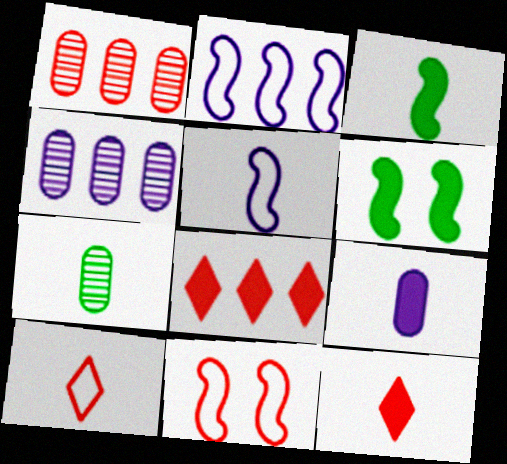[[1, 11, 12], 
[3, 9, 12], 
[4, 6, 10], 
[5, 7, 12], 
[6, 8, 9]]